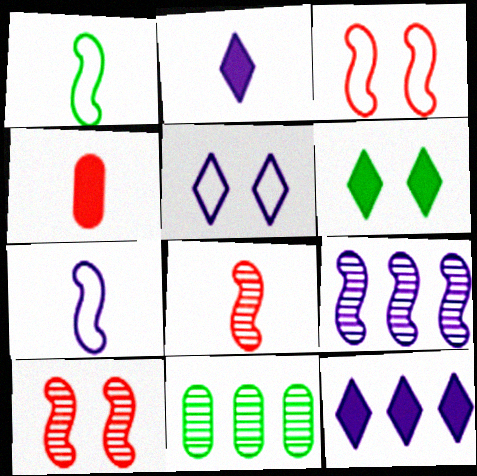[[1, 6, 11], 
[2, 3, 11]]